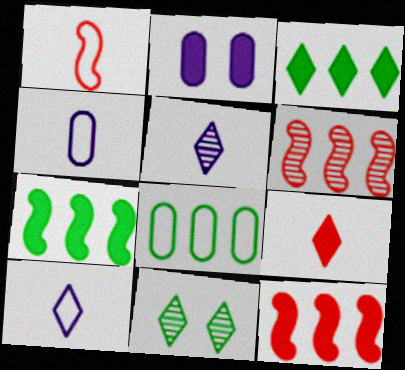[[2, 7, 9], 
[4, 11, 12]]